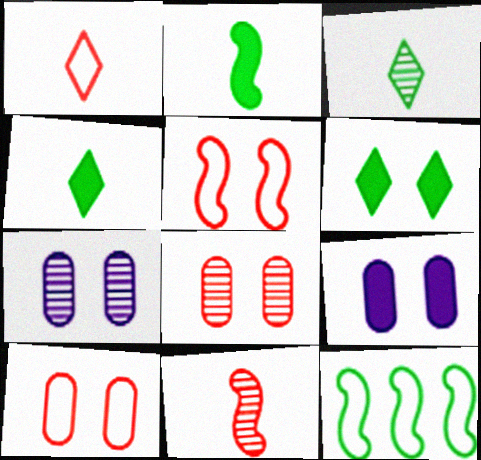[[5, 6, 7]]